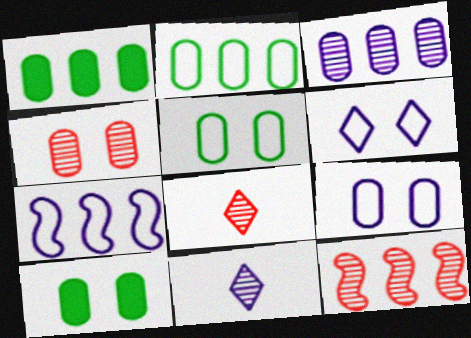[[4, 8, 12], 
[4, 9, 10], 
[7, 8, 10]]